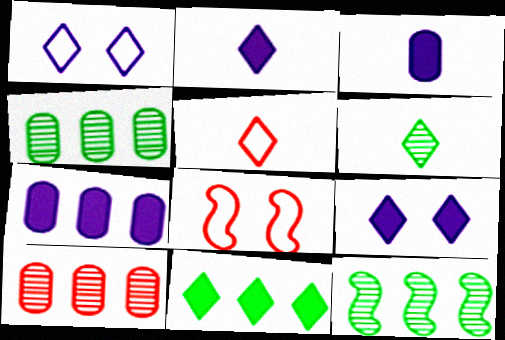[[2, 4, 8], 
[2, 5, 6], 
[6, 7, 8]]